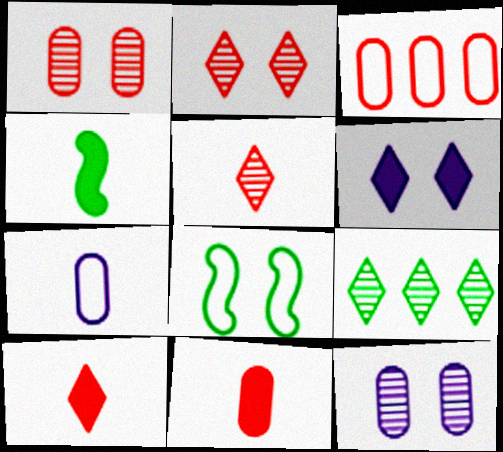[[1, 3, 11], 
[1, 6, 8], 
[4, 5, 7]]